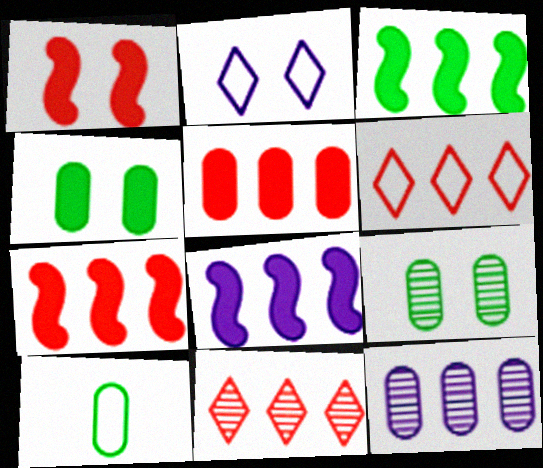[[1, 2, 9], 
[3, 6, 12], 
[3, 7, 8]]